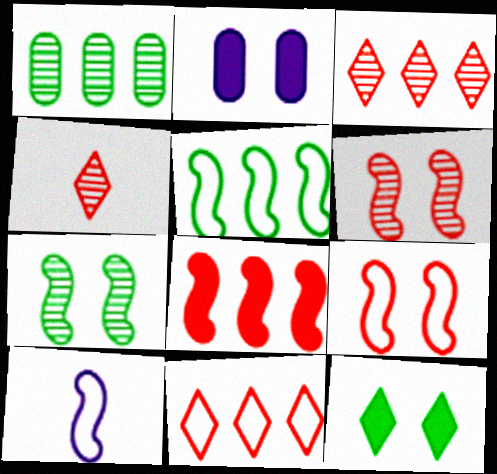[[2, 4, 5], 
[5, 9, 10], 
[7, 8, 10]]